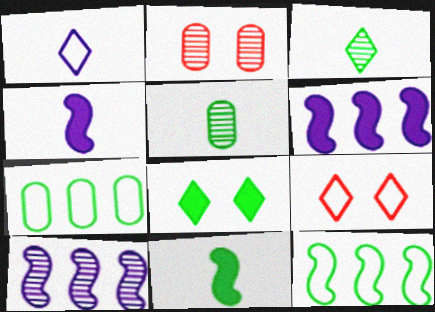[[2, 3, 10], 
[5, 6, 9], 
[5, 8, 12]]